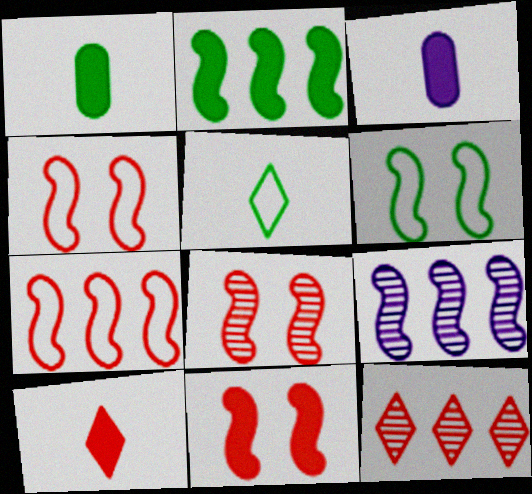[[2, 7, 9], 
[3, 6, 12], 
[4, 8, 11]]